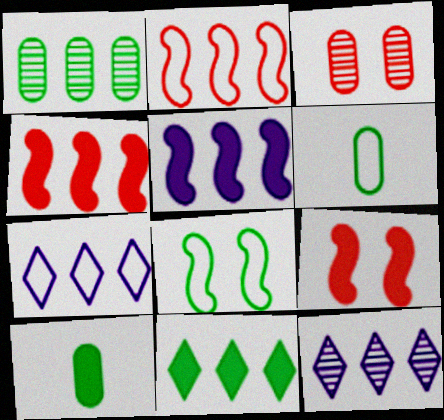[[1, 4, 7], 
[6, 9, 12]]